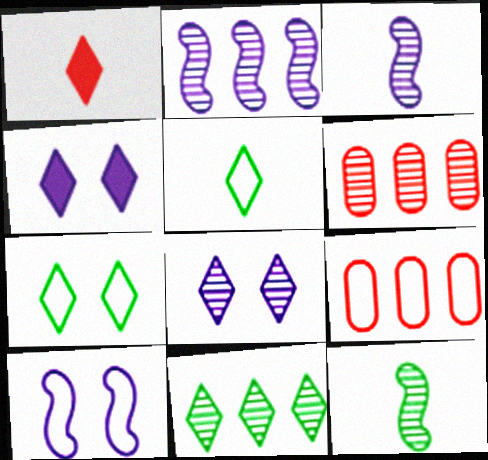[[2, 6, 11], 
[4, 9, 12], 
[5, 9, 10], 
[6, 8, 12]]